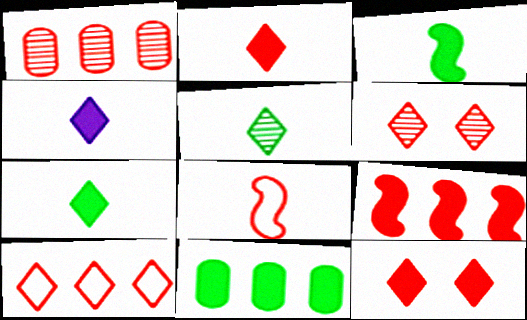[[1, 8, 12], 
[1, 9, 10], 
[2, 4, 7], 
[2, 6, 10]]